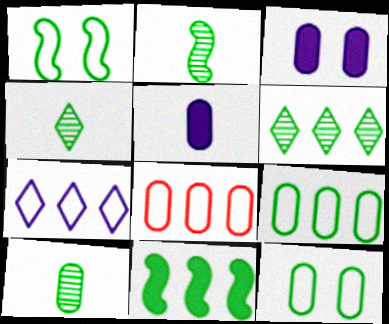[[1, 2, 11], 
[2, 4, 10], 
[3, 8, 10], 
[4, 11, 12], 
[6, 9, 11]]